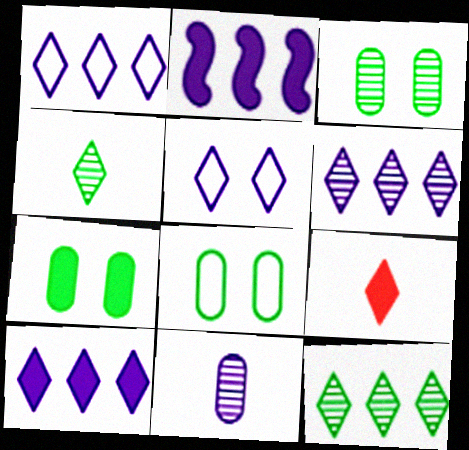[[1, 6, 10], 
[2, 5, 11], 
[2, 7, 9], 
[3, 7, 8], 
[5, 9, 12]]